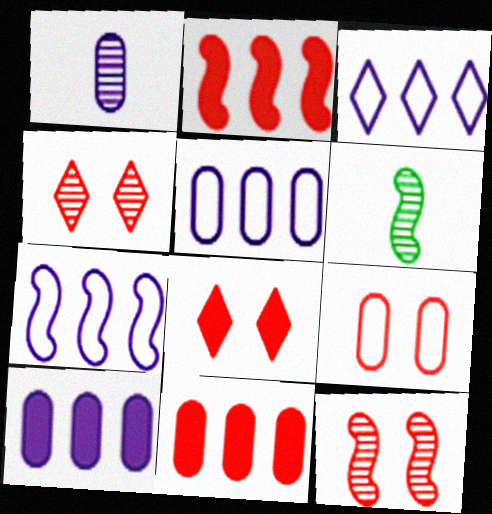[[3, 5, 7], 
[5, 6, 8], 
[8, 9, 12]]